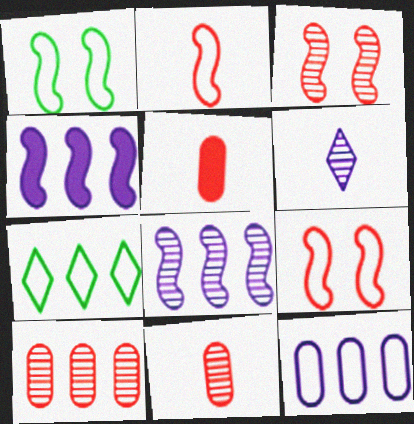[[4, 7, 10]]